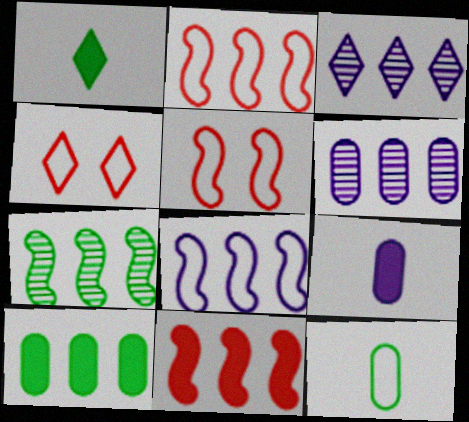[[1, 3, 4], 
[1, 5, 6], 
[2, 3, 10], 
[4, 7, 9], 
[4, 8, 12], 
[7, 8, 11]]